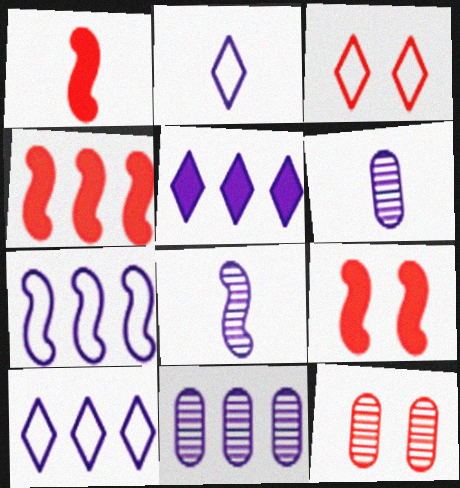[[1, 4, 9], 
[3, 9, 12], 
[5, 7, 11]]